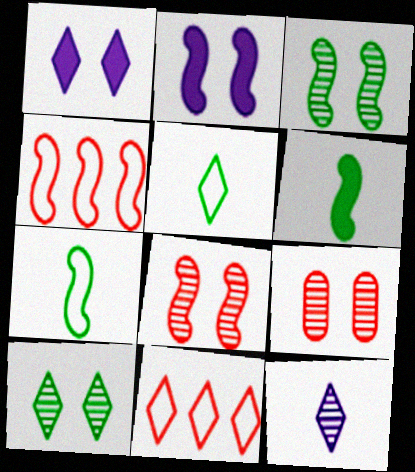[]